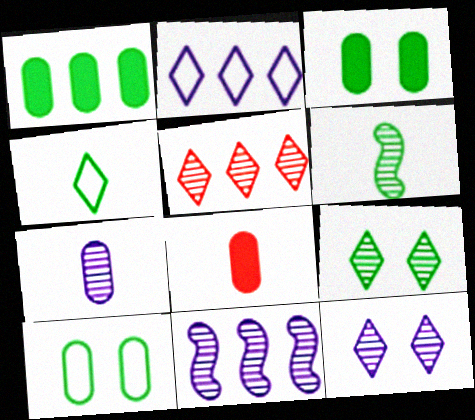[[7, 11, 12]]